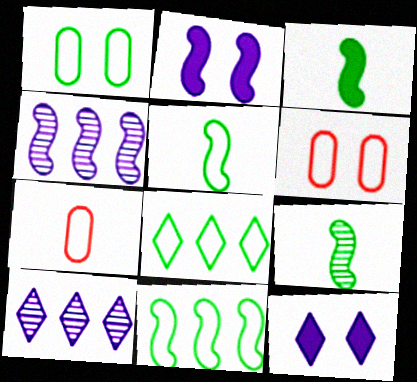[[1, 5, 8], 
[3, 5, 9], 
[3, 6, 10]]